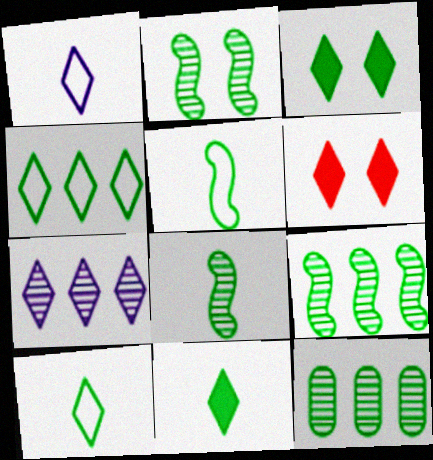[[2, 8, 9], 
[3, 5, 12], 
[6, 7, 10]]